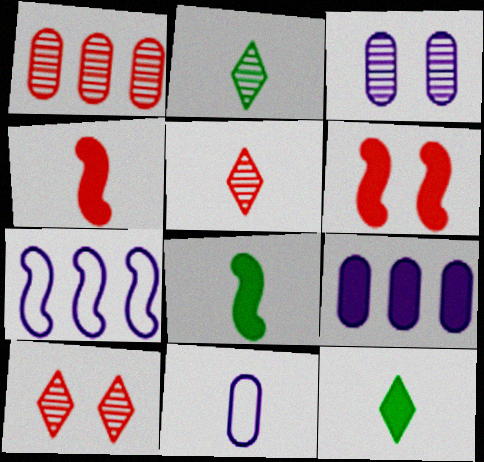[[2, 4, 11], 
[3, 9, 11], 
[5, 8, 11], 
[6, 9, 12]]